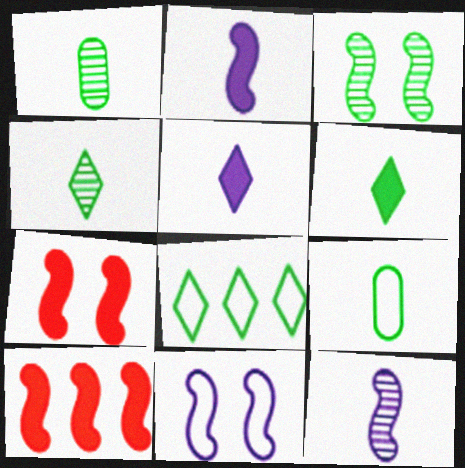[[3, 7, 11]]